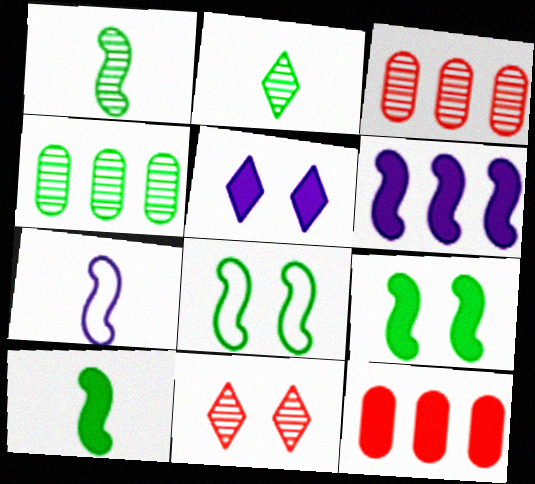[[5, 10, 12]]